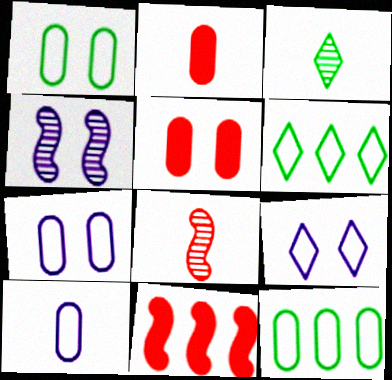[[2, 4, 6], 
[3, 7, 11]]